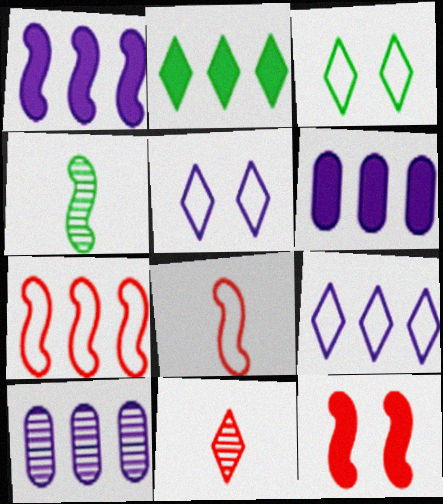[[1, 9, 10], 
[2, 5, 11], 
[2, 7, 10]]